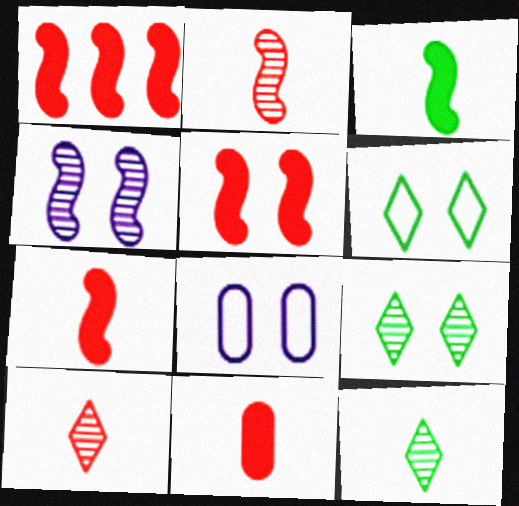[[1, 5, 7], 
[1, 8, 12], 
[5, 8, 9]]